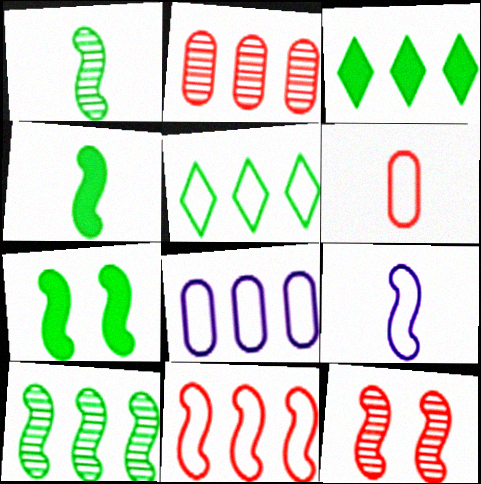[[5, 8, 11]]